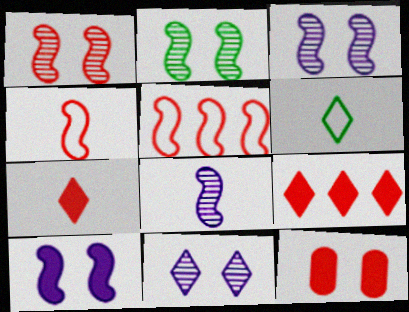[[1, 2, 3], 
[6, 9, 11]]